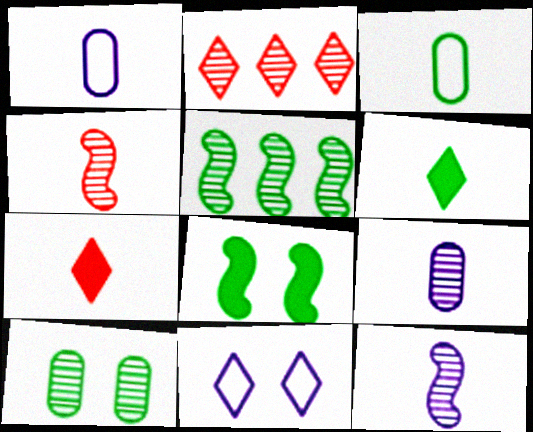[[1, 2, 8], 
[1, 4, 6], 
[2, 6, 11], 
[2, 10, 12], 
[3, 7, 12]]